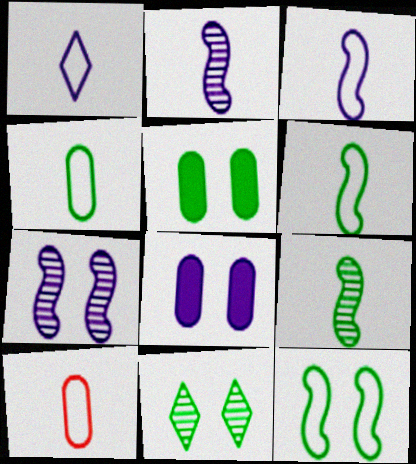[[1, 6, 10], 
[5, 11, 12]]